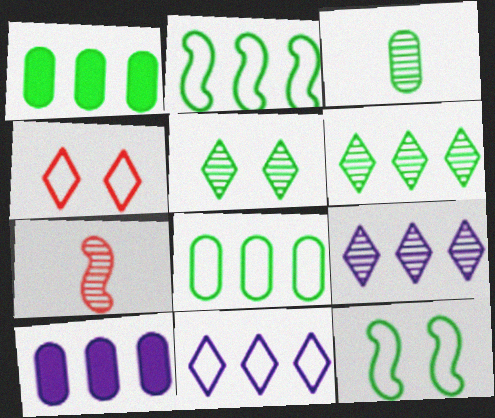[[1, 2, 6]]